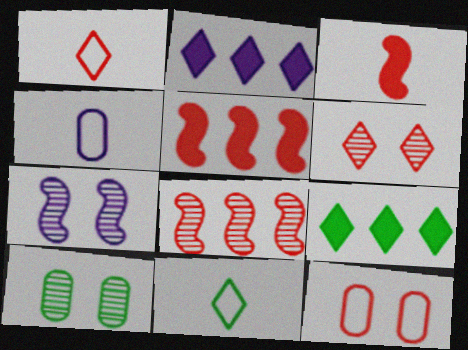[[2, 4, 7], 
[2, 6, 11], 
[6, 7, 10]]